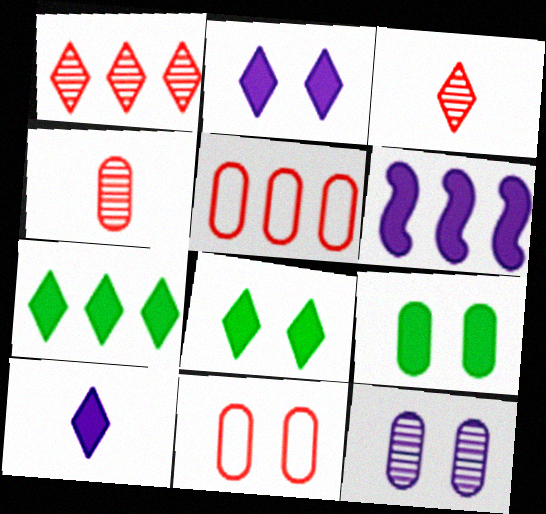[[9, 11, 12]]